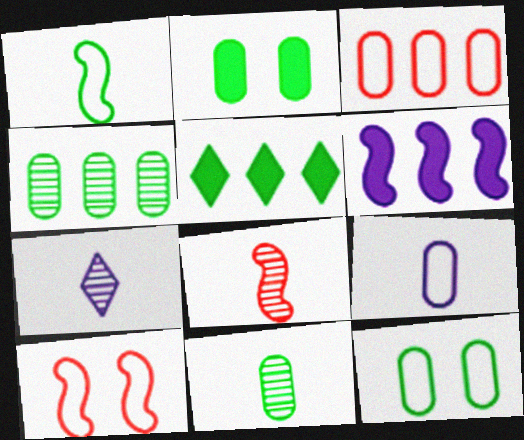[[3, 9, 12], 
[7, 8, 11]]